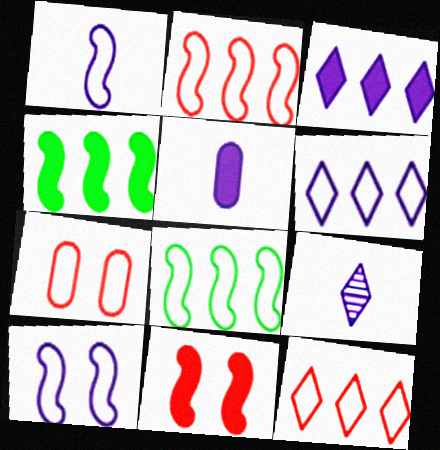[[1, 5, 9], 
[4, 7, 9]]